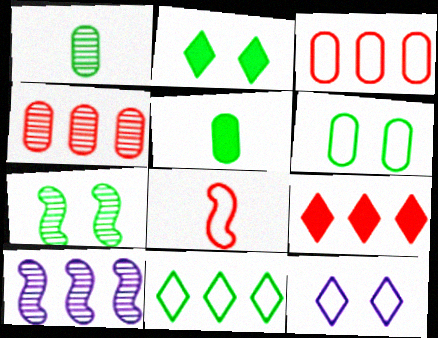[[2, 6, 7], 
[5, 7, 11]]